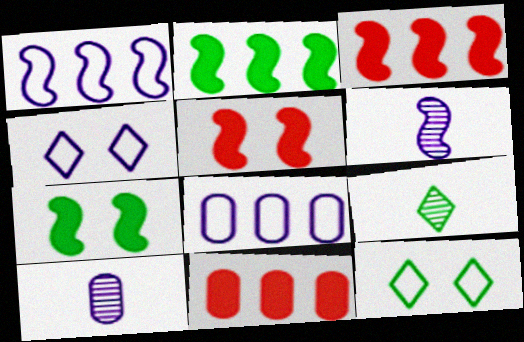[[3, 10, 12], 
[5, 8, 9], 
[6, 11, 12]]